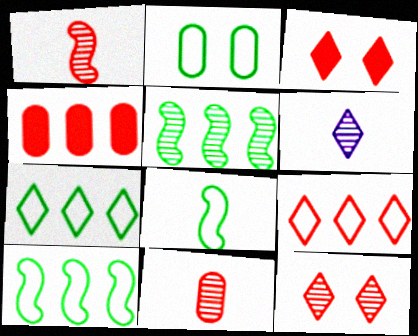[[2, 7, 8], 
[3, 6, 7]]